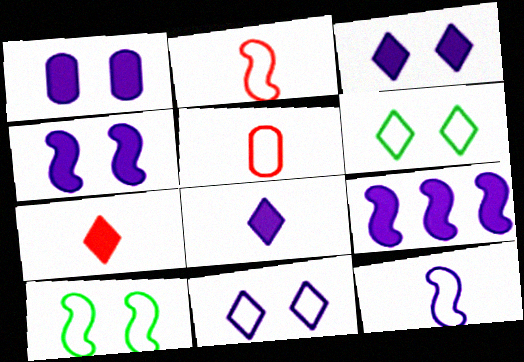[[1, 3, 4], 
[1, 8, 9]]